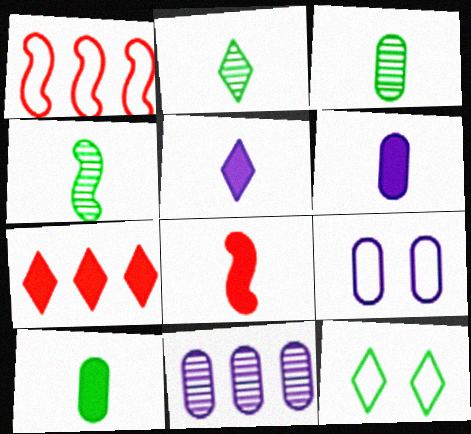[[2, 3, 4], 
[4, 7, 9], 
[5, 8, 10], 
[6, 9, 11], 
[8, 11, 12]]